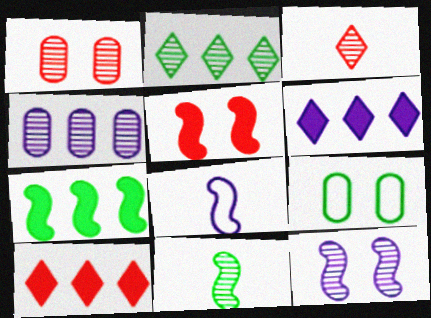[]